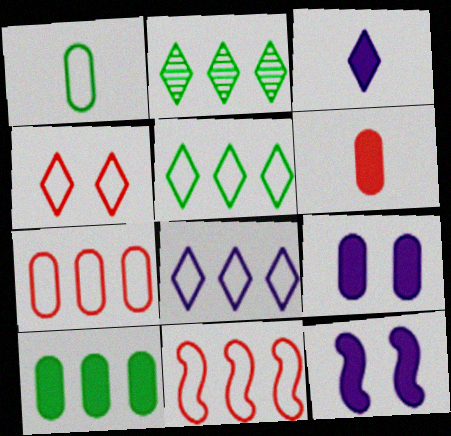[[2, 3, 4], 
[6, 9, 10]]